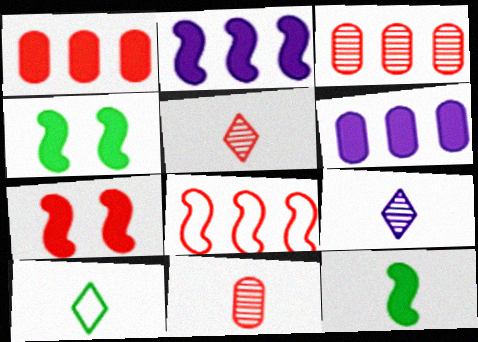[[2, 7, 12]]